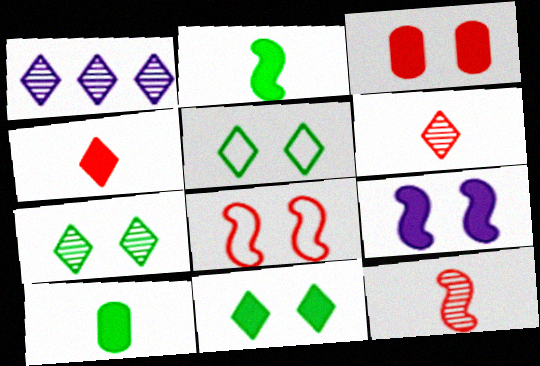[[1, 4, 5], 
[1, 6, 7], 
[1, 8, 10], 
[3, 9, 11], 
[5, 7, 11]]